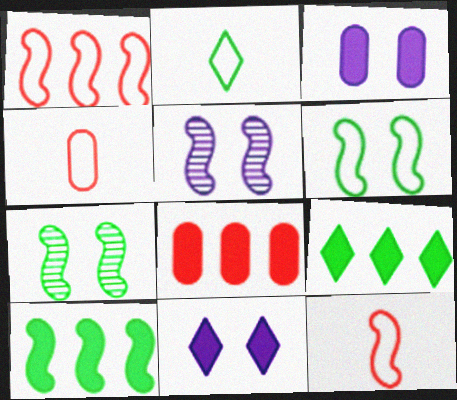[[2, 5, 8], 
[4, 5, 9], 
[5, 10, 12]]